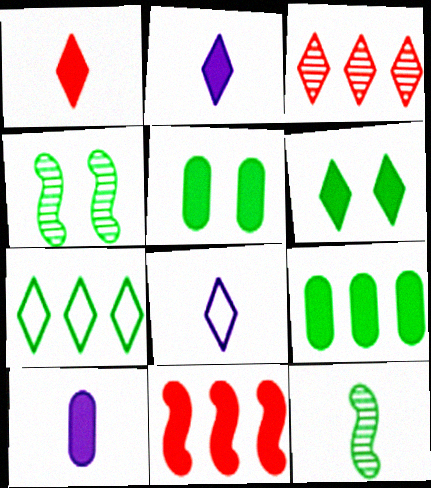[[2, 5, 11], 
[3, 6, 8], 
[5, 7, 12], 
[6, 10, 11]]